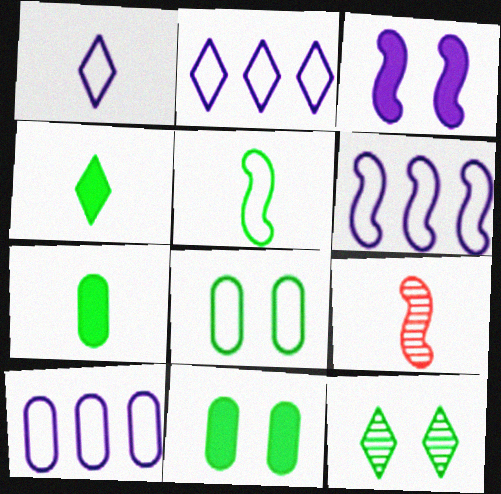[[1, 7, 9], 
[2, 6, 10], 
[2, 9, 11]]